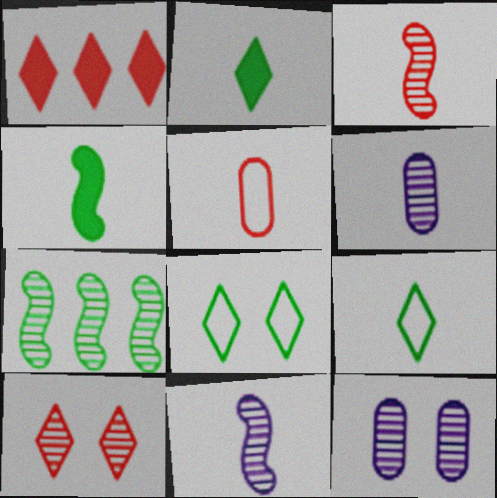[[2, 5, 11], 
[6, 7, 10]]